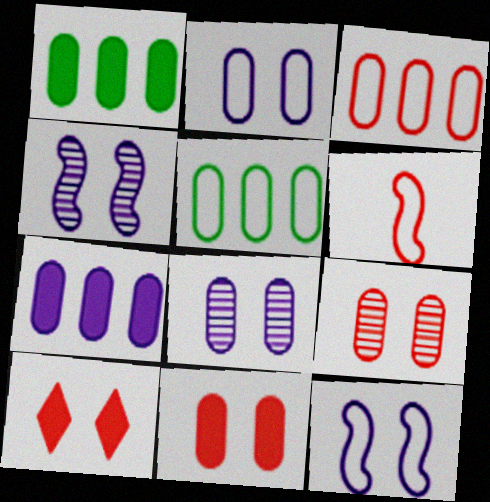[]